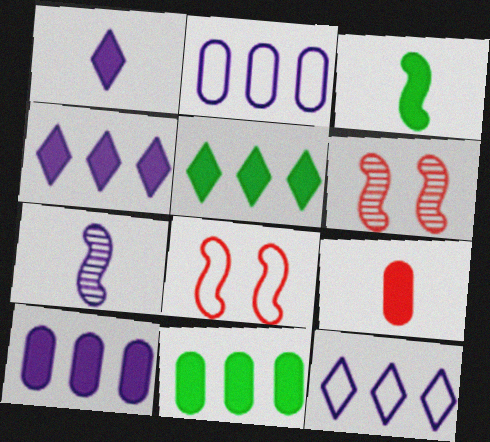[[1, 3, 9]]